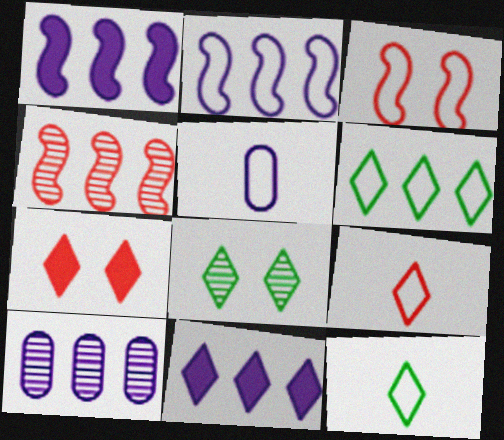[[2, 10, 11], 
[3, 5, 6], 
[8, 9, 11]]